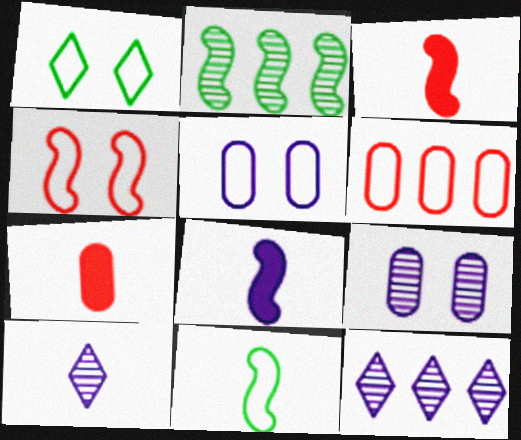[[1, 4, 5], 
[2, 4, 8], 
[5, 8, 12], 
[7, 10, 11]]